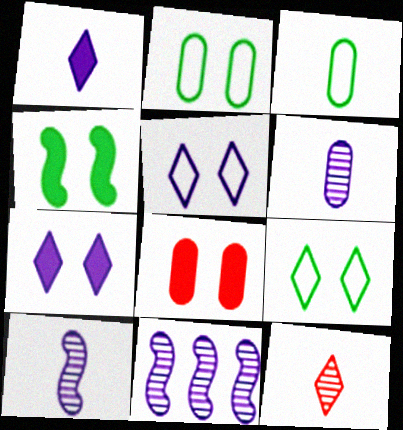[[4, 7, 8]]